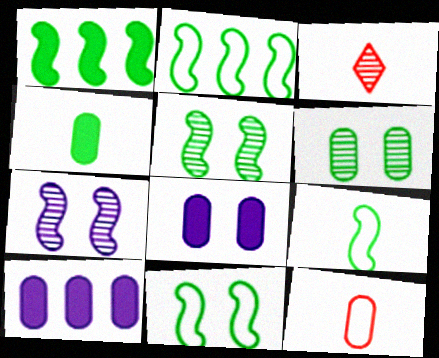[[1, 5, 9], 
[2, 3, 8], 
[2, 9, 11], 
[3, 10, 11], 
[6, 10, 12]]